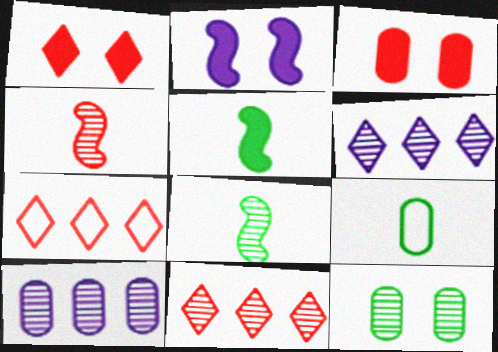[[2, 9, 11], 
[3, 4, 7], 
[3, 9, 10], 
[4, 6, 12]]